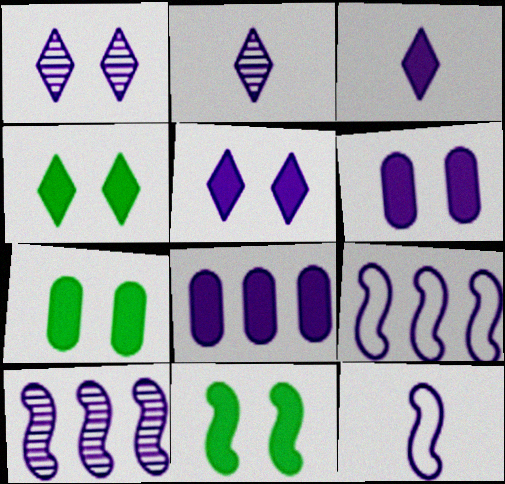[[1, 8, 12], 
[2, 6, 9], 
[4, 7, 11]]